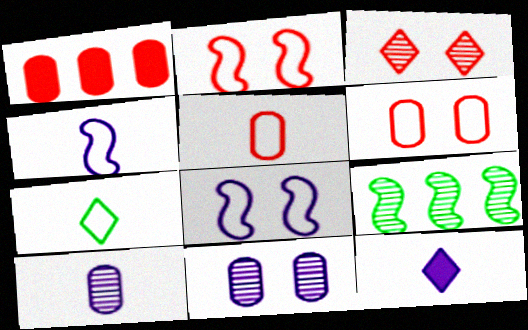[[3, 9, 10], 
[4, 5, 7], 
[4, 10, 12], 
[6, 9, 12]]